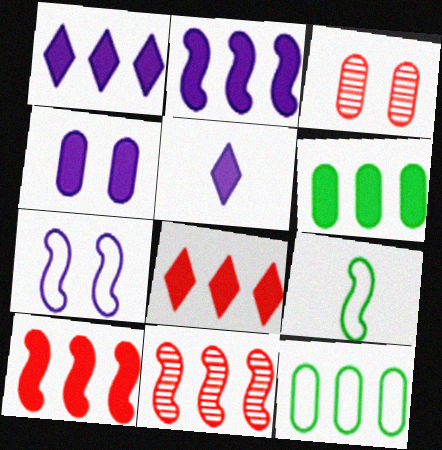[[1, 3, 9], 
[1, 6, 10], 
[1, 11, 12], 
[2, 4, 5], 
[2, 6, 8]]